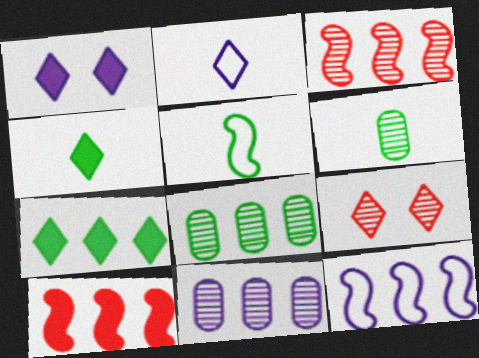[[2, 7, 9], 
[4, 5, 6]]